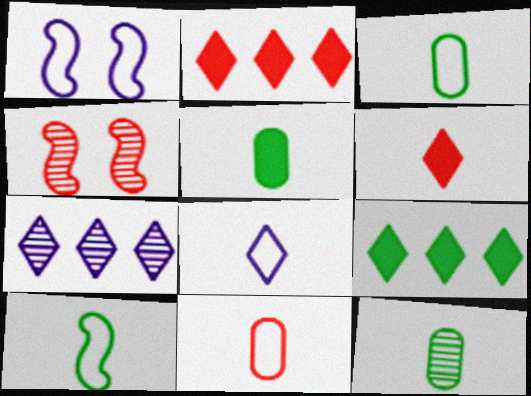[[1, 2, 12], 
[2, 4, 11], 
[3, 5, 12], 
[4, 7, 12], 
[8, 10, 11]]